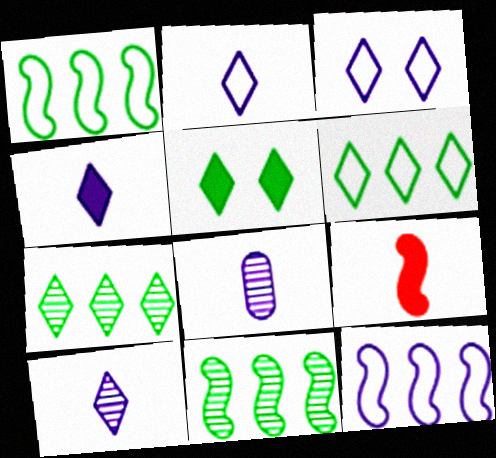[[2, 4, 10]]